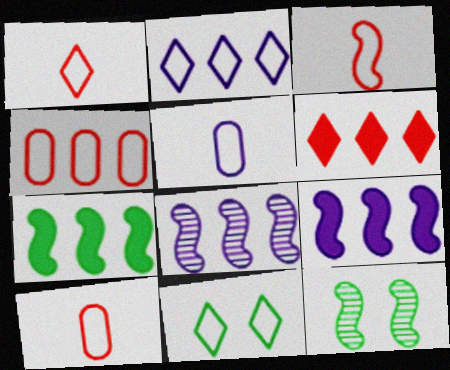[[1, 2, 11], 
[1, 3, 10], 
[3, 9, 12], 
[5, 6, 12]]